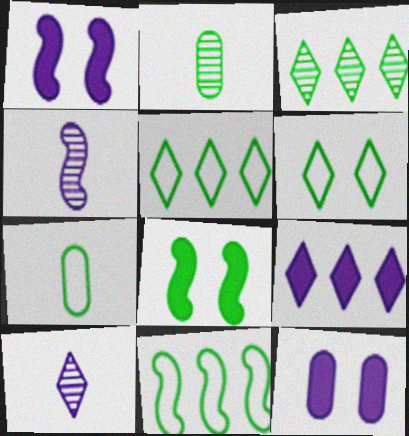[[2, 5, 8], 
[3, 7, 8], 
[6, 7, 11]]